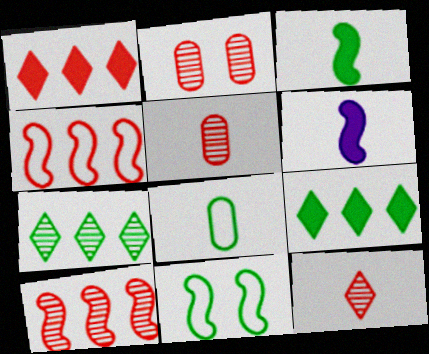[[2, 10, 12], 
[6, 8, 12], 
[6, 10, 11]]